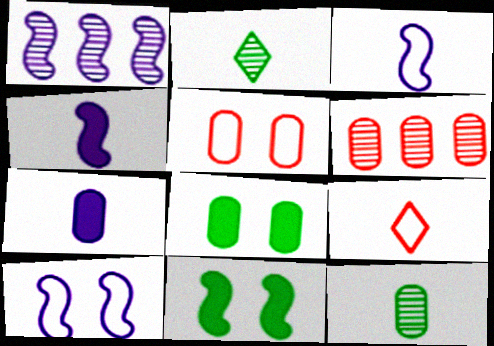[[1, 4, 10], 
[1, 8, 9], 
[4, 9, 12]]